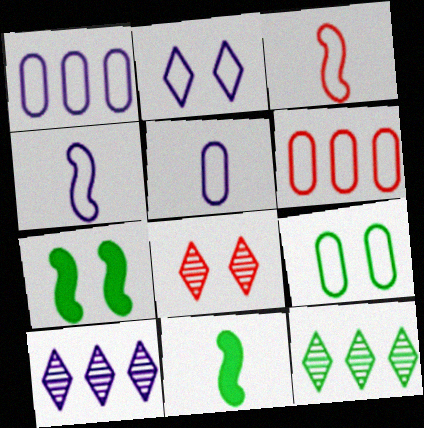[[1, 2, 4], 
[1, 8, 11], 
[5, 6, 9], 
[9, 11, 12]]